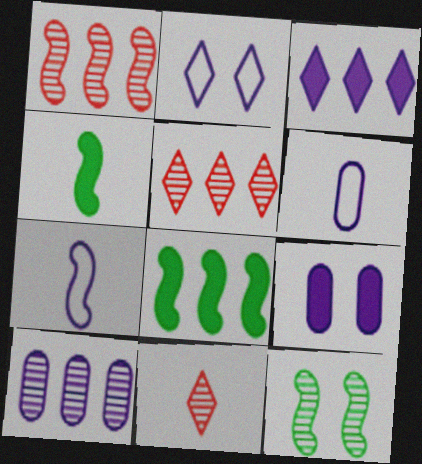[[4, 6, 11], 
[6, 9, 10], 
[10, 11, 12]]